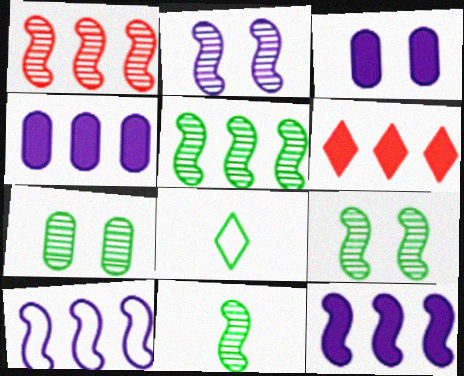[[1, 2, 11], 
[1, 3, 8], 
[5, 9, 11]]